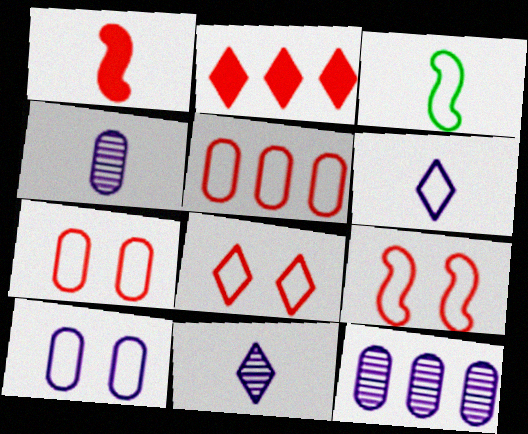[[7, 8, 9]]